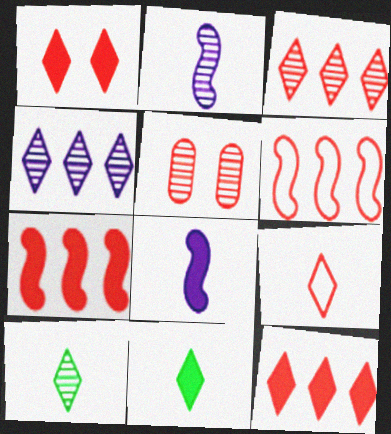[[1, 3, 9], 
[5, 7, 9]]